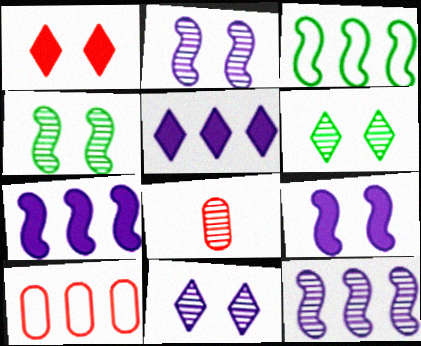[[6, 8, 12]]